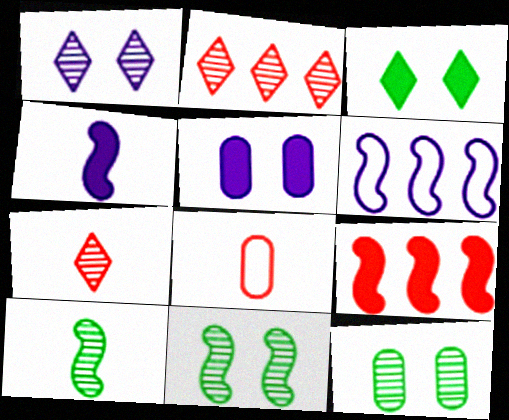[]